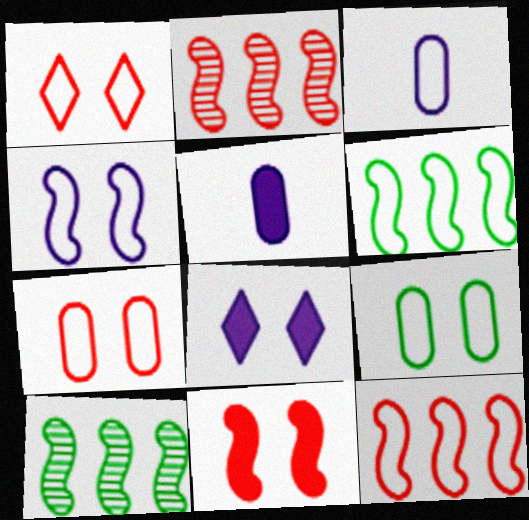[[1, 3, 6], 
[1, 4, 9], 
[1, 5, 10]]